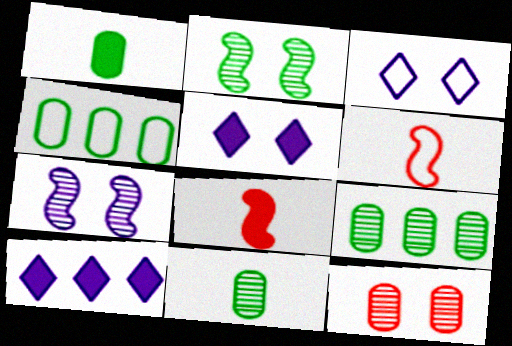[[3, 4, 6], 
[3, 8, 9], 
[5, 6, 9]]